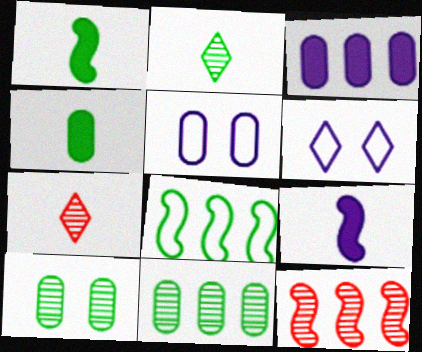[[4, 6, 12]]